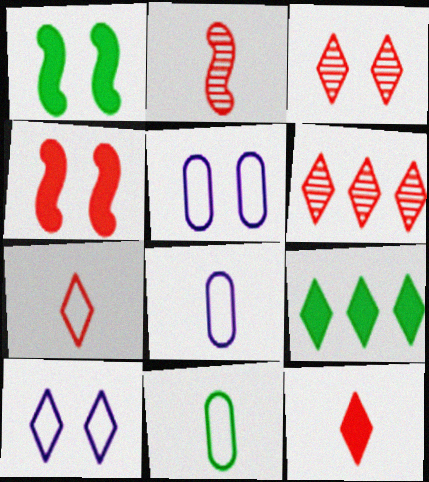[[1, 3, 5], 
[1, 6, 8], 
[2, 5, 9]]